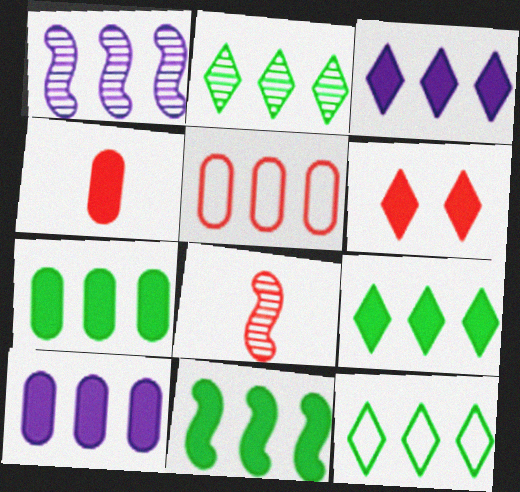[[1, 5, 9], 
[2, 9, 12], 
[5, 6, 8], 
[7, 9, 11]]